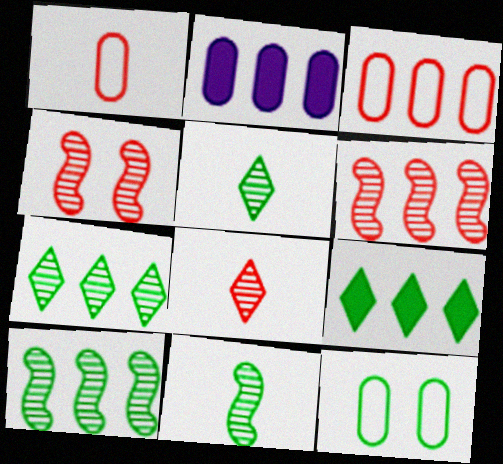[[9, 11, 12]]